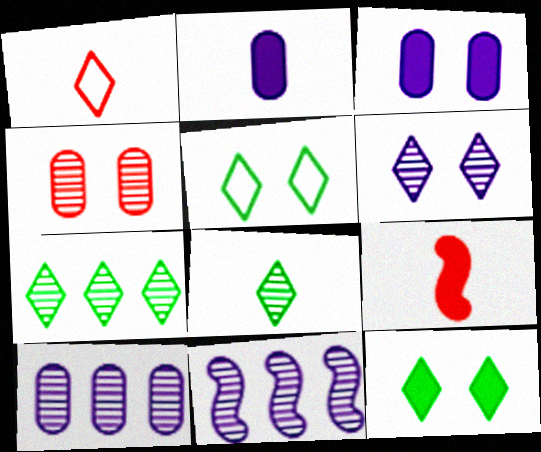[[4, 8, 11], 
[5, 9, 10]]